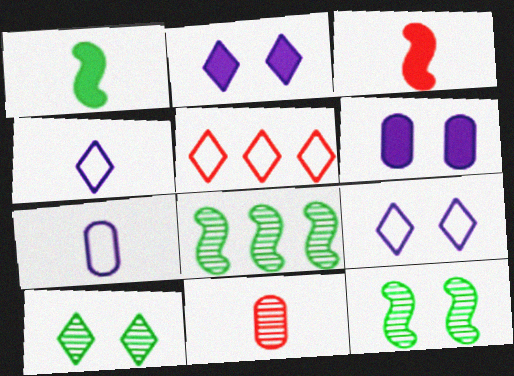[[1, 4, 11]]